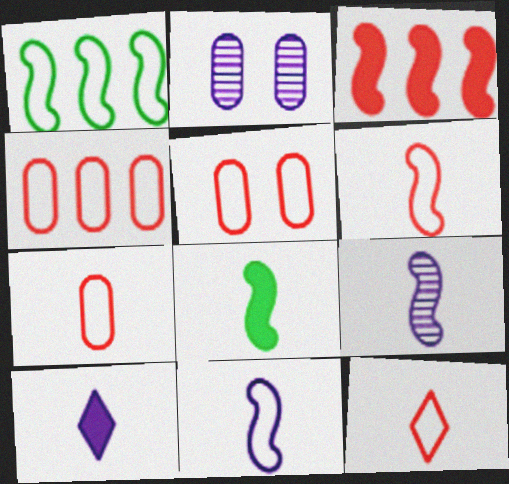[[4, 5, 7], 
[6, 7, 12], 
[6, 8, 9]]